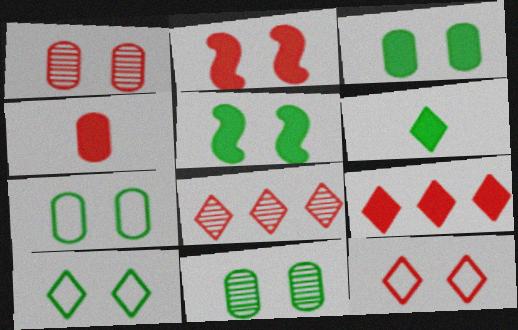[[1, 2, 12], 
[2, 4, 9], 
[3, 7, 11], 
[5, 10, 11]]